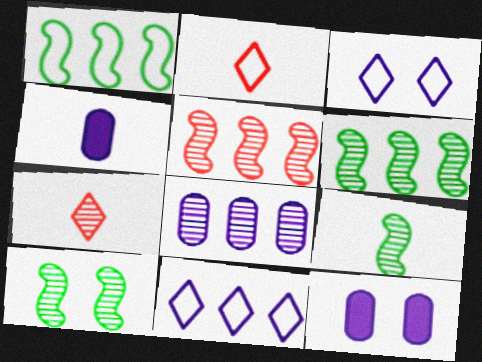[[1, 7, 12], 
[2, 4, 9], 
[2, 6, 12], 
[6, 9, 10], 
[7, 8, 10]]